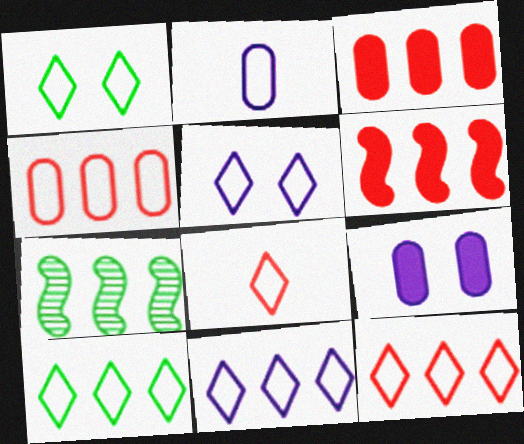[[1, 8, 11], 
[3, 7, 11], 
[5, 8, 10], 
[7, 8, 9], 
[10, 11, 12]]